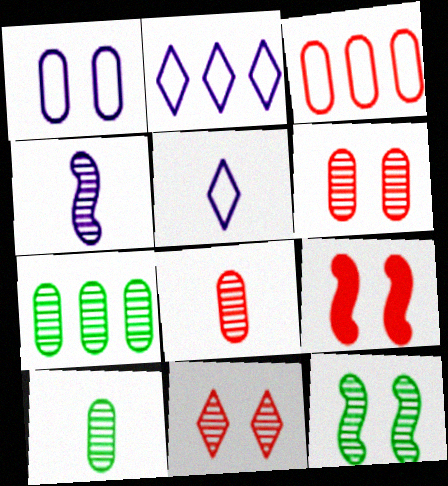[[2, 9, 10], 
[4, 7, 11], 
[5, 7, 9]]